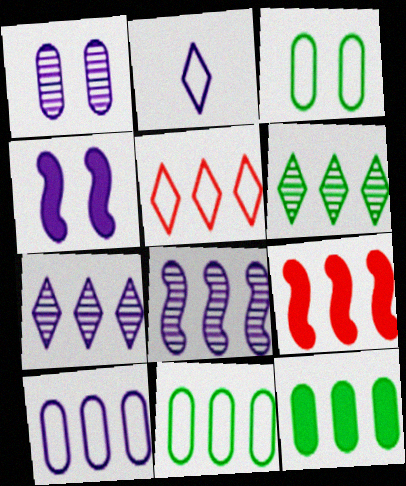[[5, 8, 12], 
[6, 9, 10], 
[7, 9, 11]]